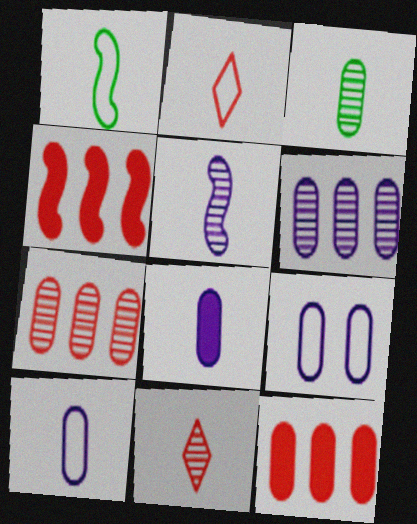[[1, 2, 10], 
[1, 8, 11], 
[3, 5, 11], 
[3, 9, 12], 
[6, 8, 9]]